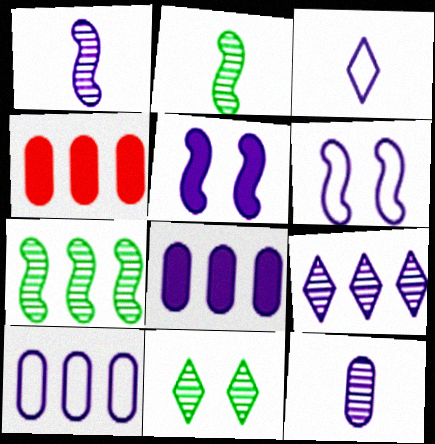[[3, 6, 10]]